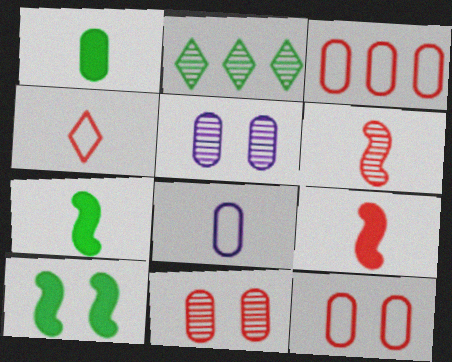[[1, 3, 5], 
[2, 5, 6]]